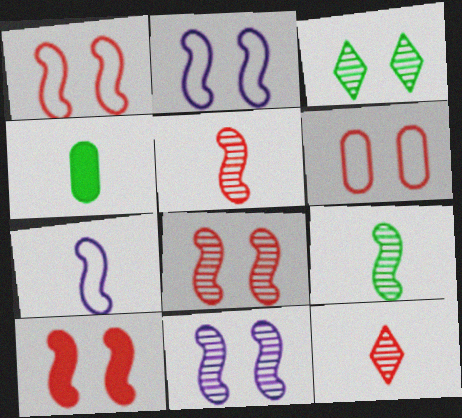[[1, 8, 10], 
[4, 7, 12]]